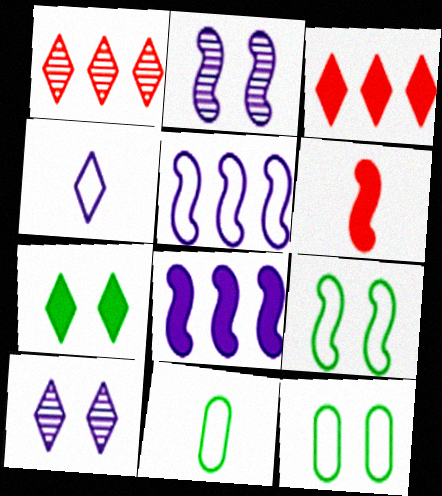[[1, 4, 7], 
[2, 3, 11]]